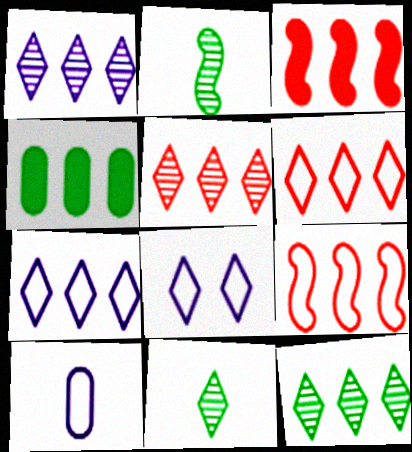[[1, 4, 9], 
[1, 5, 12]]